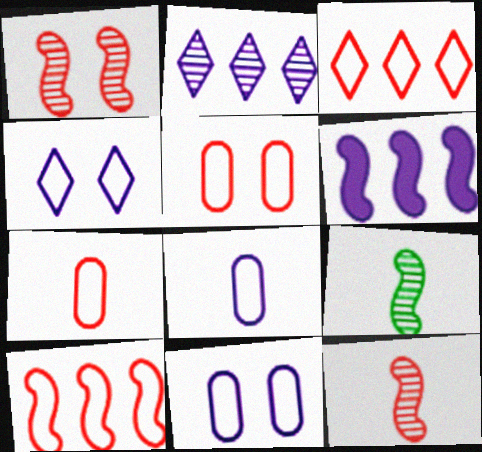[]